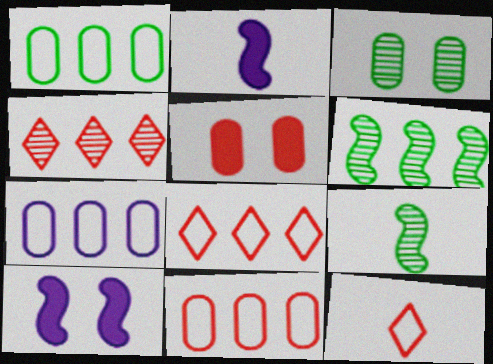[[1, 7, 11], 
[2, 3, 8]]